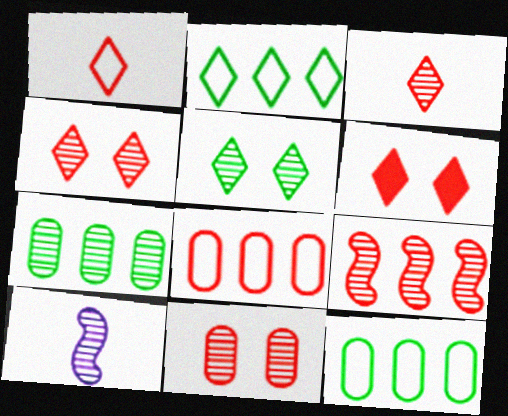[[3, 9, 11], 
[4, 7, 10], 
[6, 10, 12]]